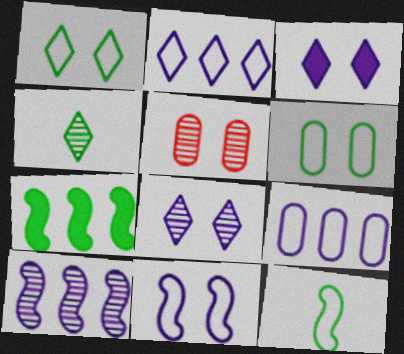[[4, 5, 10], 
[4, 6, 7]]